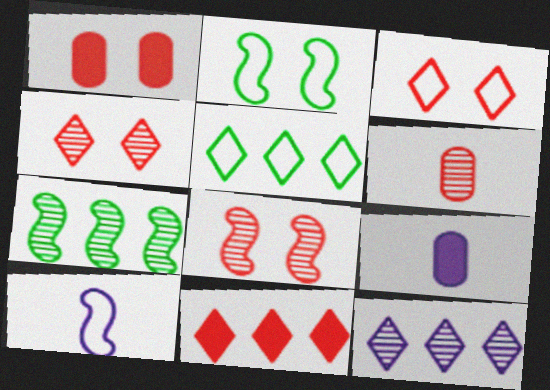[[1, 3, 8], 
[3, 7, 9], 
[5, 8, 9], 
[5, 11, 12]]